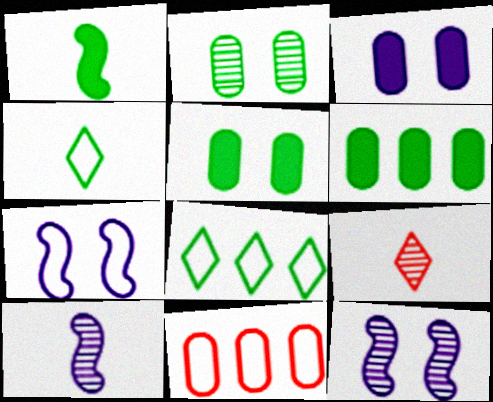[[1, 2, 8], 
[4, 7, 11], 
[6, 7, 9]]